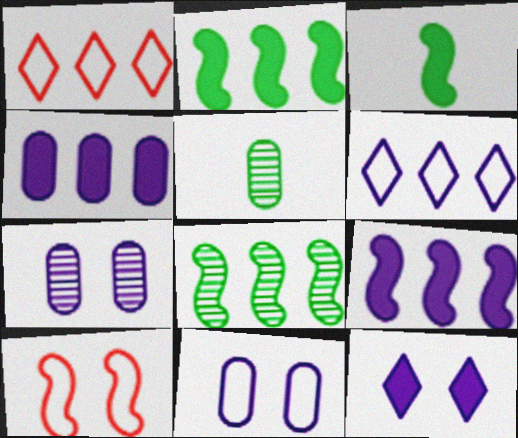[[1, 3, 7], 
[1, 4, 8]]